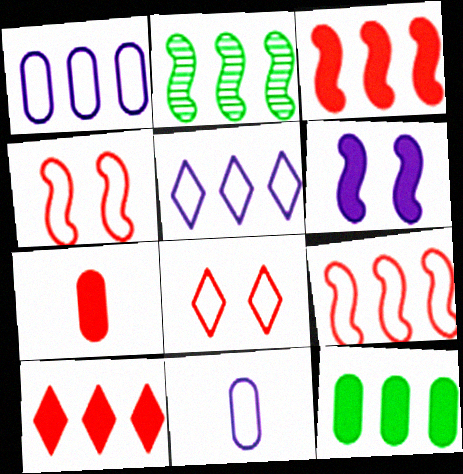[[1, 2, 10]]